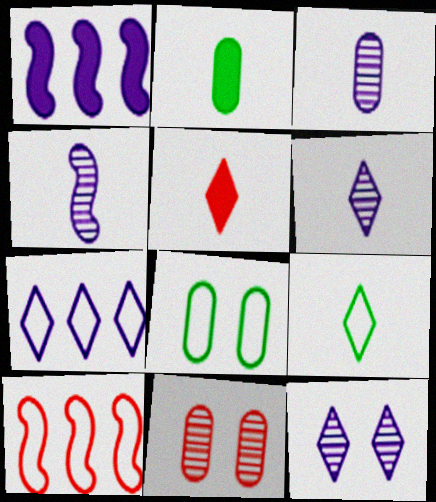[[1, 9, 11], 
[2, 10, 12], 
[3, 4, 6], 
[5, 6, 9], 
[5, 10, 11]]